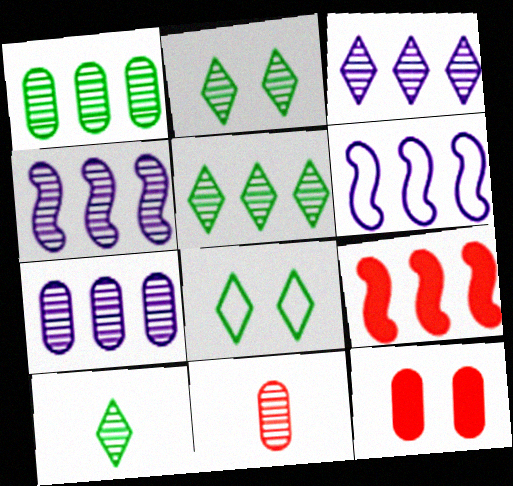[[2, 4, 11], 
[2, 5, 10], 
[3, 4, 7], 
[6, 10, 12]]